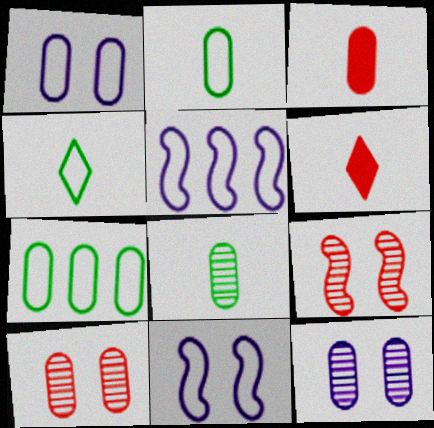[[3, 7, 12]]